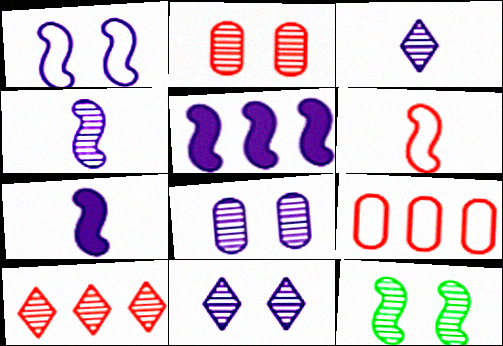[[1, 4, 5], 
[2, 11, 12], 
[5, 6, 12]]